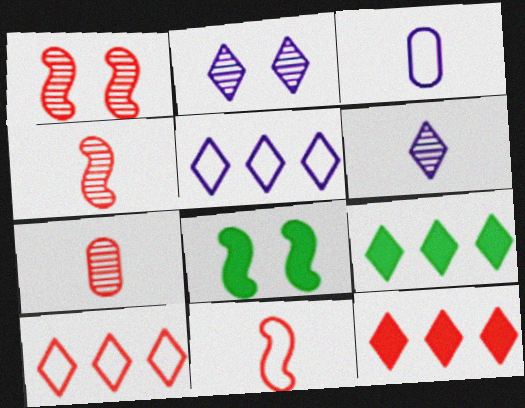[[1, 3, 9], 
[5, 7, 8]]